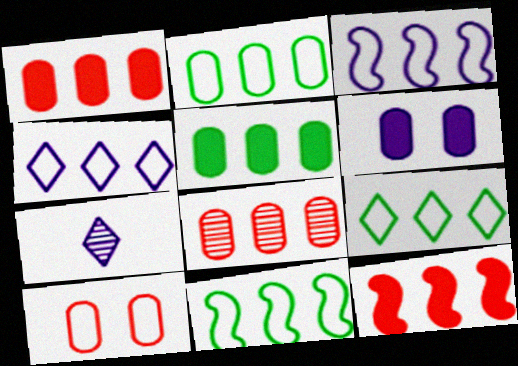[[2, 9, 11], 
[3, 6, 7]]